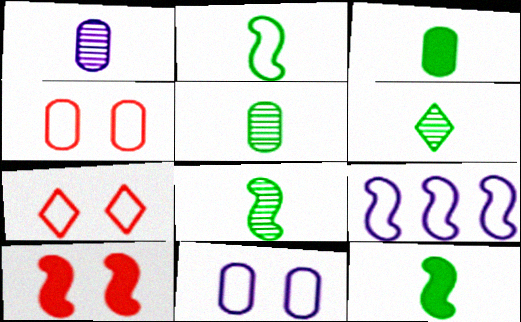[[2, 3, 6], 
[2, 8, 12], 
[5, 6, 8], 
[8, 9, 10]]